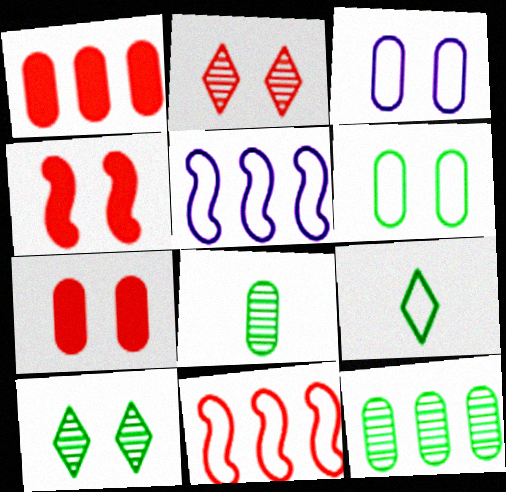[[1, 3, 8], 
[3, 4, 10], 
[3, 9, 11]]